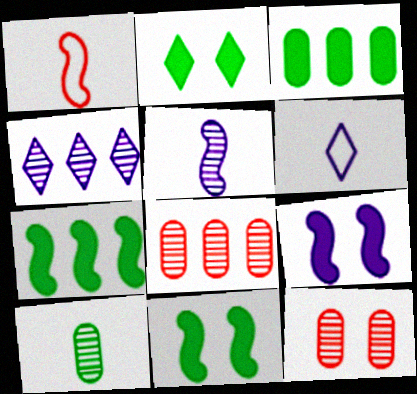[[6, 7, 12], 
[6, 8, 11]]